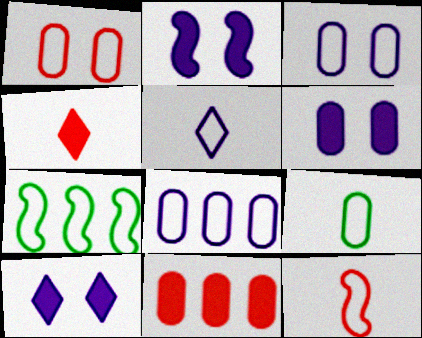[[1, 5, 7], 
[1, 8, 9], 
[2, 6, 10], 
[5, 9, 12]]